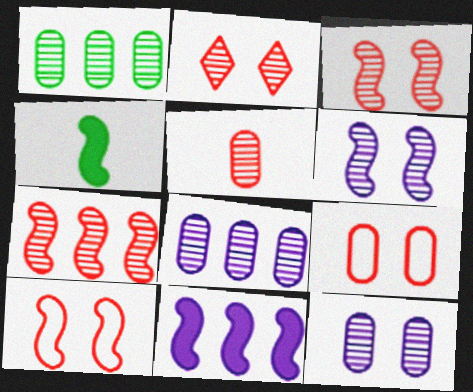[[1, 5, 12], 
[2, 5, 7]]